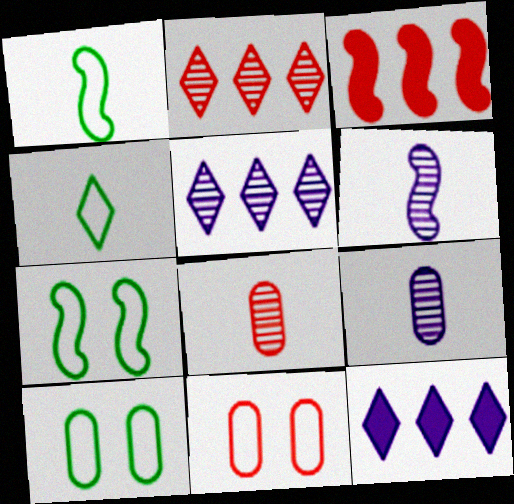[[3, 6, 7], 
[7, 8, 12]]